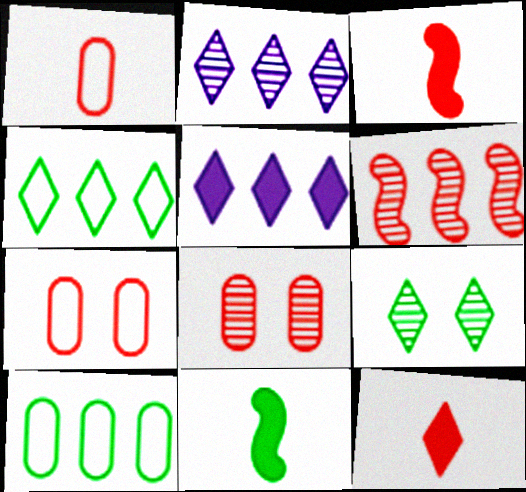[[2, 7, 11], 
[5, 6, 10], 
[6, 7, 12], 
[9, 10, 11]]